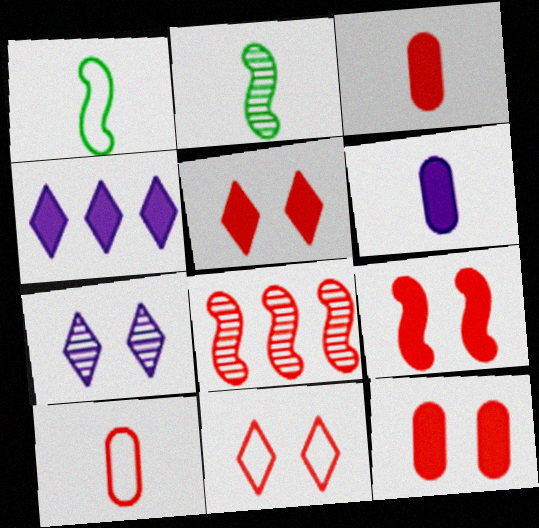[[3, 8, 11], 
[5, 8, 10], 
[5, 9, 12]]